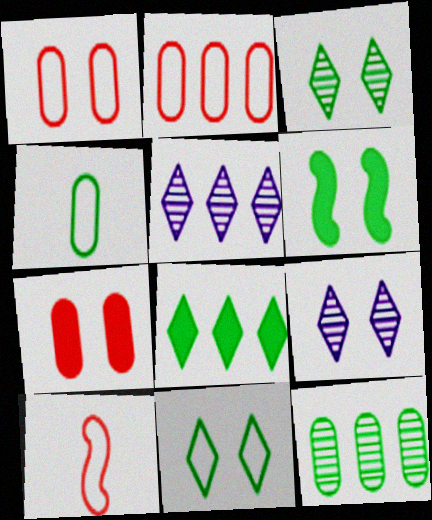[[1, 6, 9]]